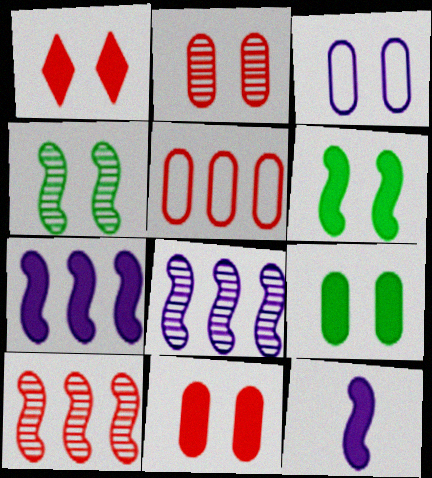[[1, 3, 4], 
[2, 3, 9]]